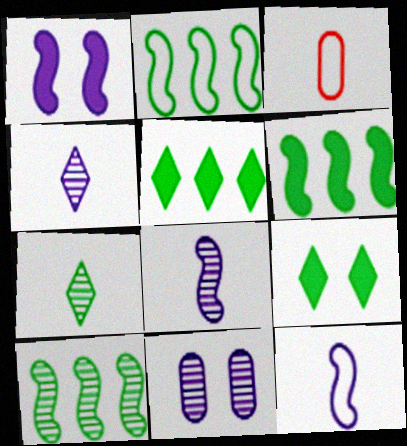[[2, 6, 10]]